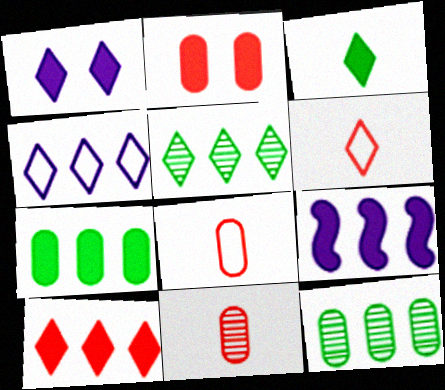[[1, 3, 10], 
[1, 5, 6], 
[2, 3, 9], 
[4, 5, 10], 
[7, 9, 10]]